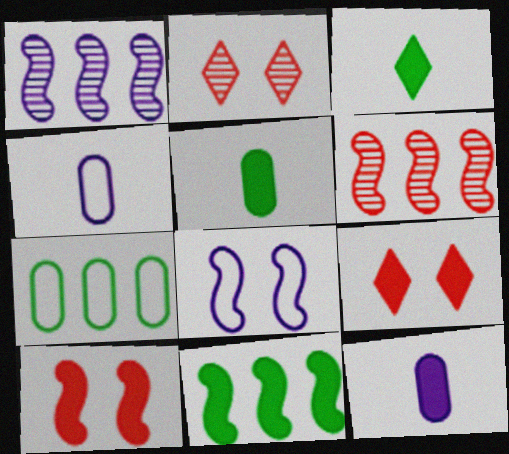[[2, 4, 11], 
[9, 11, 12]]